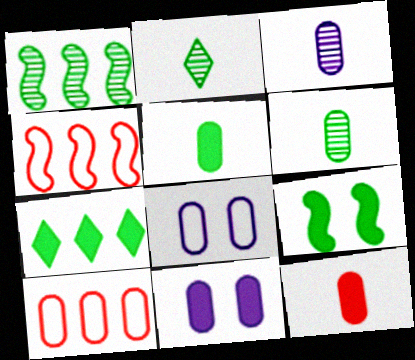[[2, 4, 11], 
[5, 7, 9], 
[6, 10, 11]]